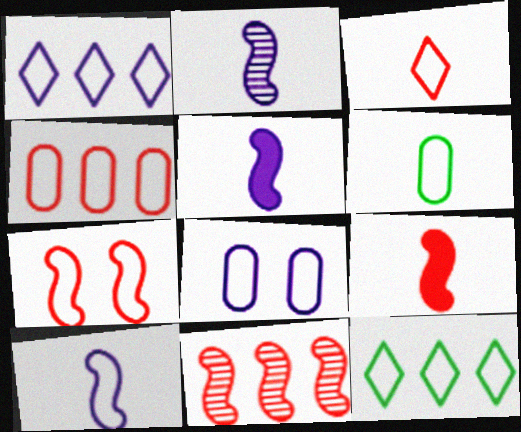[[1, 6, 7], 
[1, 8, 10], 
[2, 5, 10], 
[3, 4, 7], 
[3, 6, 10], 
[4, 6, 8], 
[7, 9, 11]]